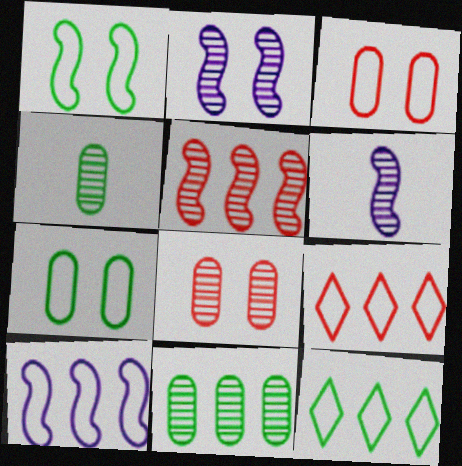[]